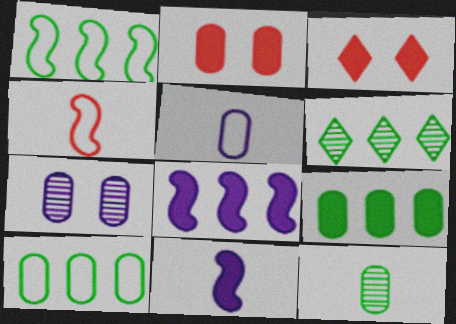[[1, 6, 9], 
[3, 9, 11]]